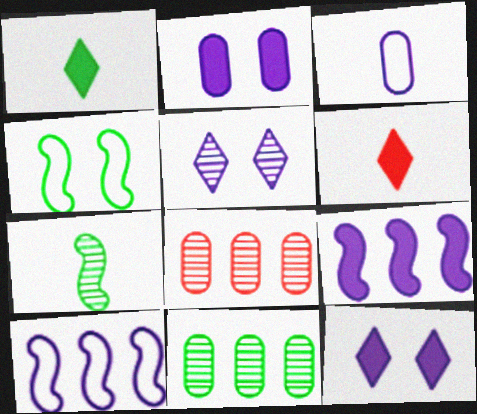[[1, 4, 11], 
[3, 5, 9], 
[3, 6, 7], 
[5, 7, 8]]